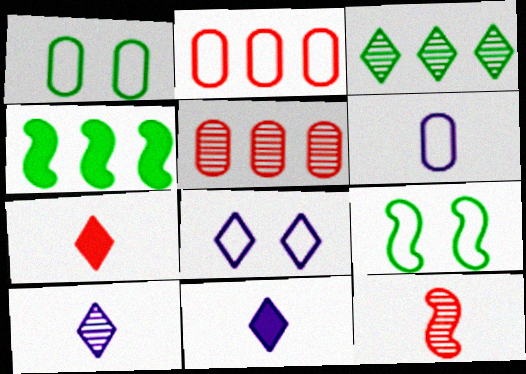[[1, 2, 6], 
[3, 7, 8], 
[5, 9, 11]]